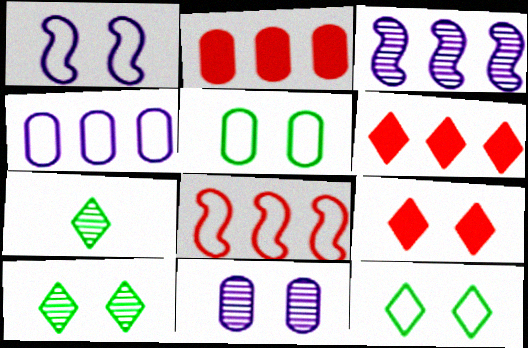[[1, 2, 7]]